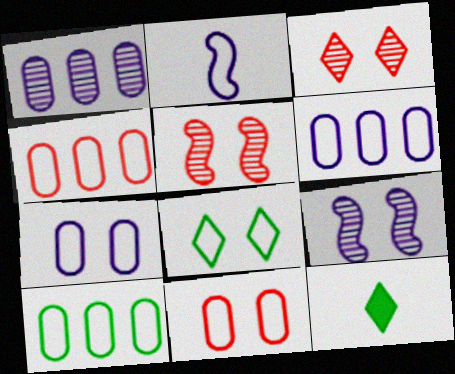[[2, 4, 8], 
[4, 6, 10], 
[4, 9, 12], 
[5, 6, 12]]